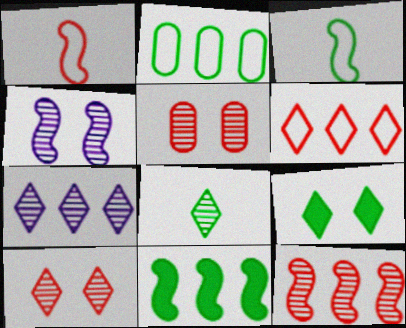[[1, 4, 11], 
[7, 8, 10]]